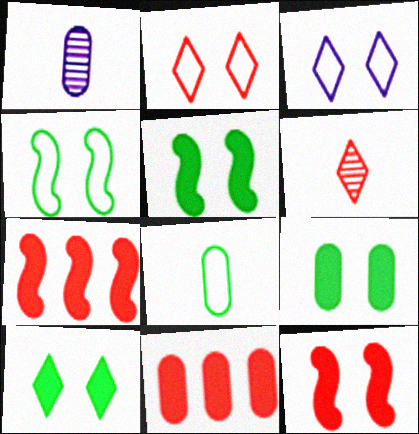[[5, 9, 10]]